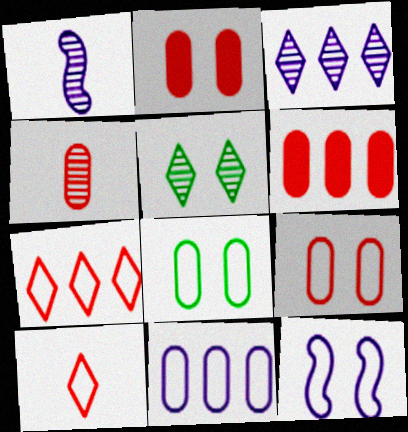[[2, 5, 12], 
[4, 6, 9]]